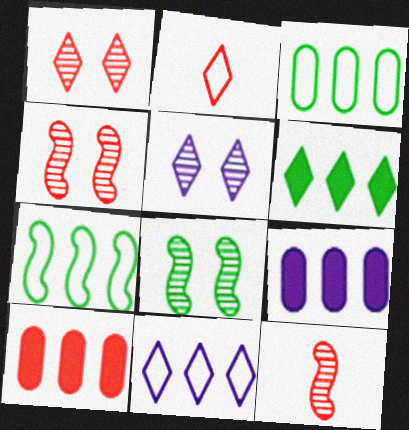[[2, 4, 10], 
[2, 5, 6], 
[2, 8, 9]]